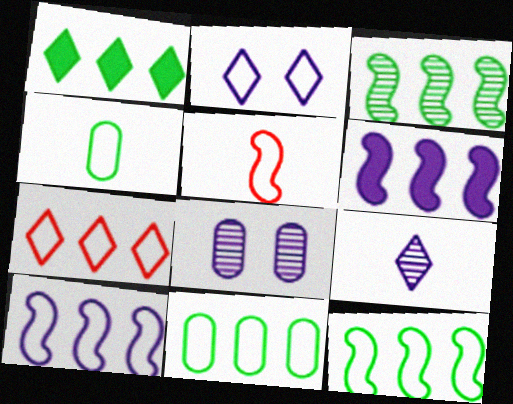[[1, 3, 11], 
[1, 5, 8], 
[2, 5, 11], 
[7, 10, 11]]